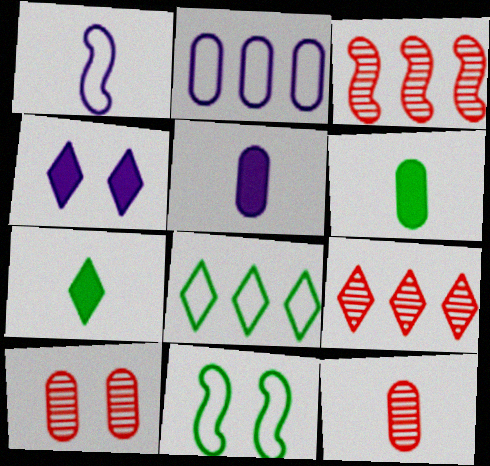[[1, 7, 12], 
[2, 6, 10], 
[4, 10, 11], 
[5, 9, 11]]